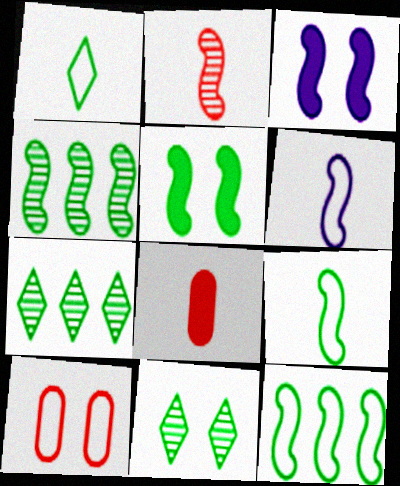[[2, 3, 12], 
[3, 10, 11], 
[4, 5, 9]]